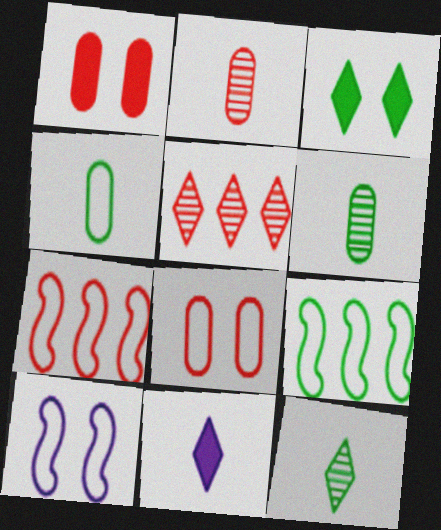[[3, 6, 9]]